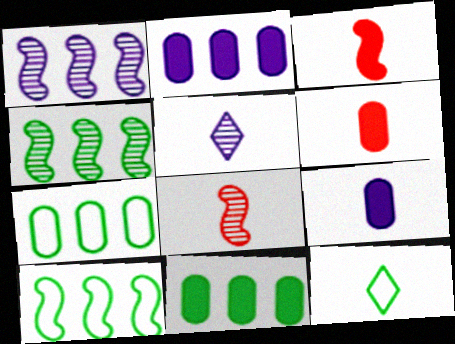[[8, 9, 12]]